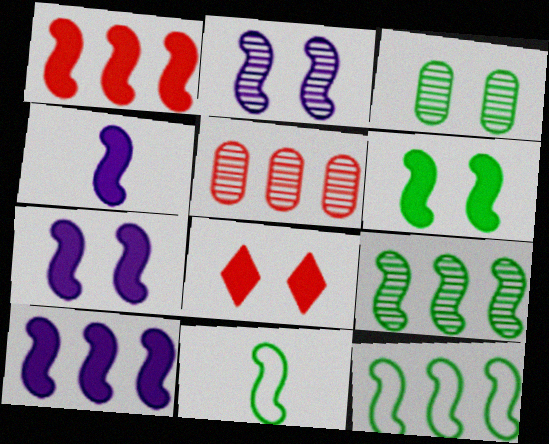[[1, 2, 11], 
[1, 4, 6], 
[4, 7, 10], 
[6, 9, 11]]